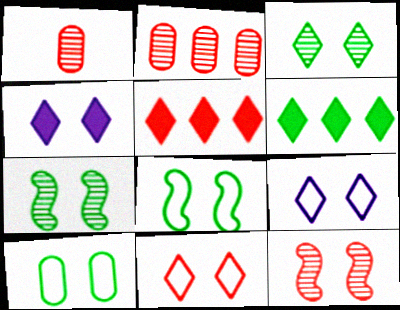[[3, 4, 11], 
[4, 10, 12]]